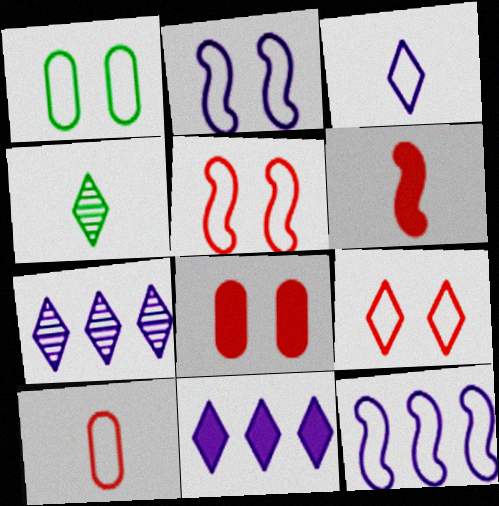[[1, 2, 9], 
[1, 6, 7], 
[4, 8, 12], 
[4, 9, 11]]